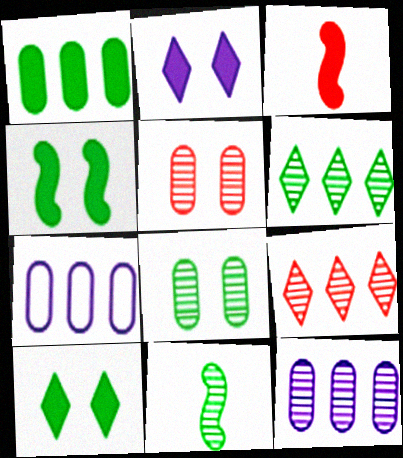[[1, 2, 3], 
[6, 8, 11]]